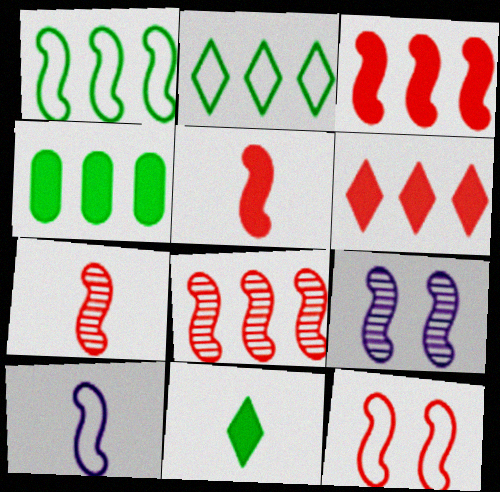[[1, 5, 9], 
[1, 10, 12], 
[3, 7, 12], 
[5, 8, 12]]